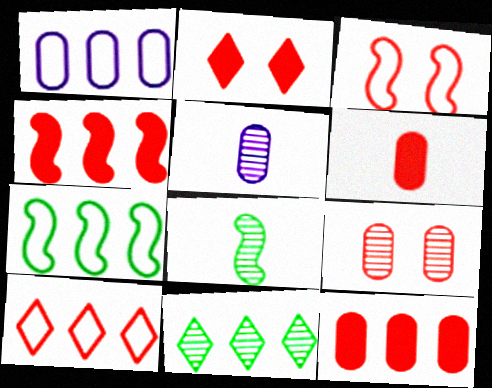[[1, 2, 8], 
[1, 4, 11], 
[1, 7, 10], 
[2, 3, 9], 
[2, 4, 6], 
[2, 5, 7]]